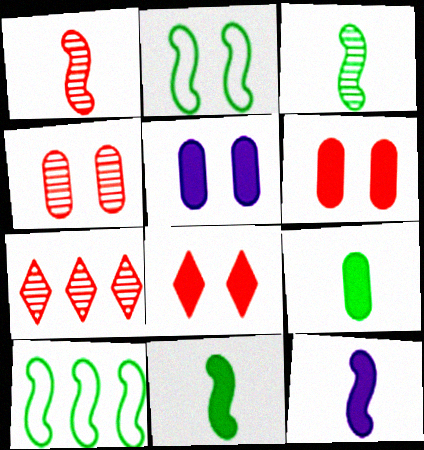[[1, 4, 7]]